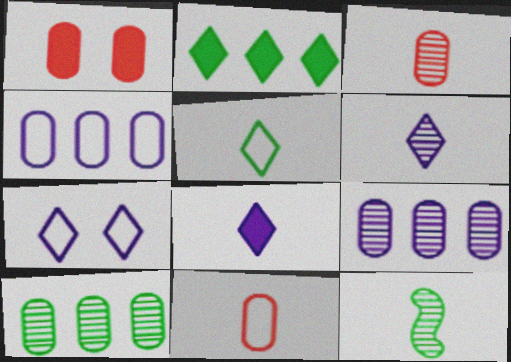[[3, 6, 12], 
[8, 11, 12]]